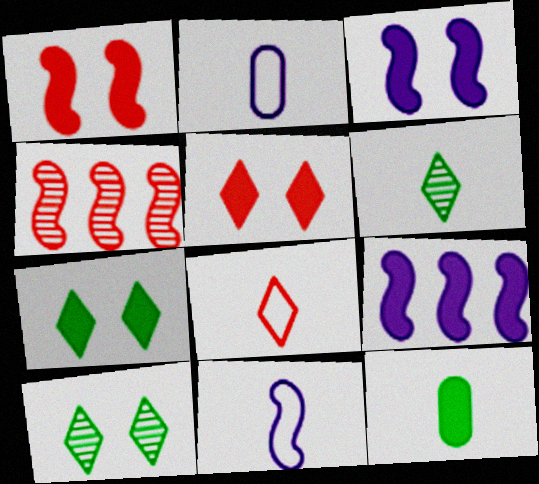[[2, 4, 7], 
[5, 9, 12]]